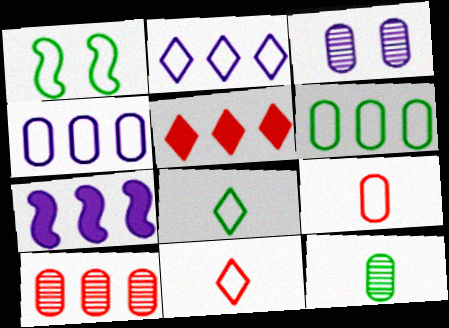[[1, 2, 9], 
[1, 4, 11], 
[1, 6, 8], 
[3, 10, 12]]